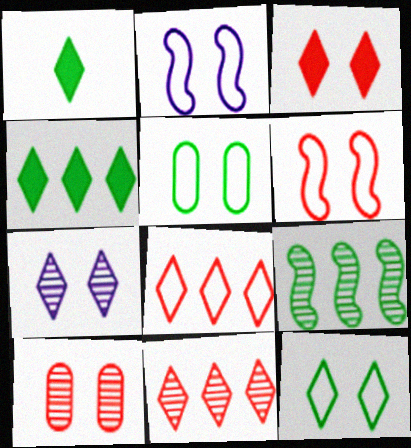[[1, 5, 9], 
[1, 7, 8], 
[3, 6, 10], 
[3, 7, 12]]